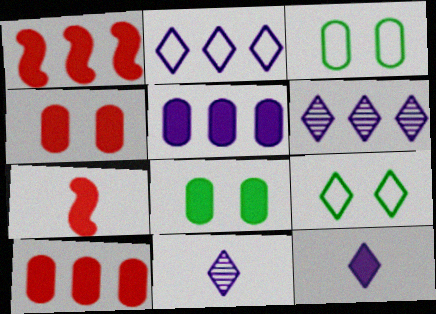[[1, 3, 11], 
[1, 8, 12], 
[3, 6, 7]]